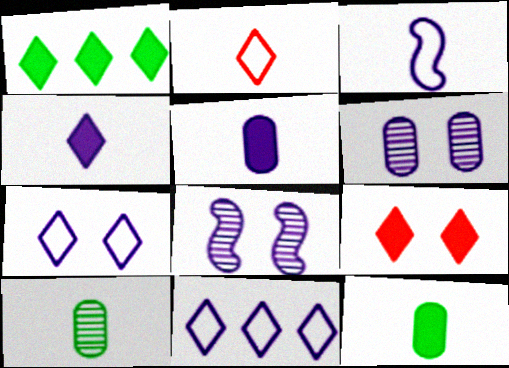[[1, 4, 9], 
[5, 8, 11]]